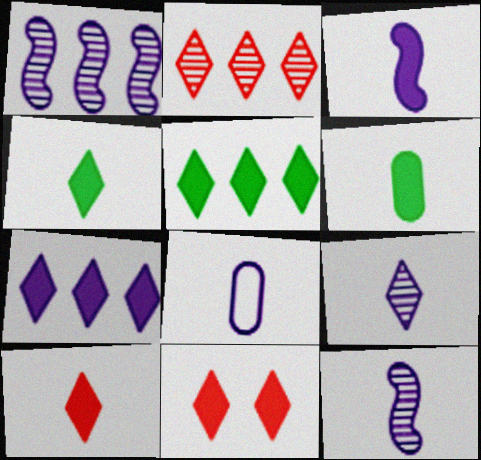[[3, 6, 10], 
[3, 8, 9], 
[4, 7, 11]]